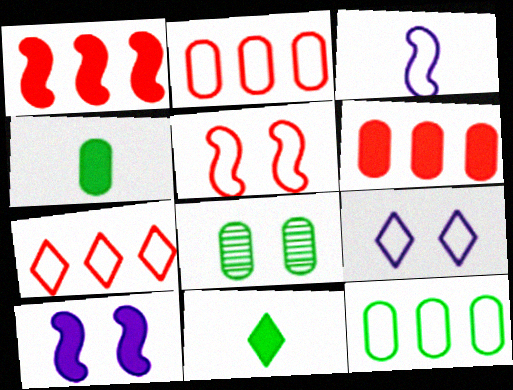[[4, 8, 12], 
[6, 10, 11]]